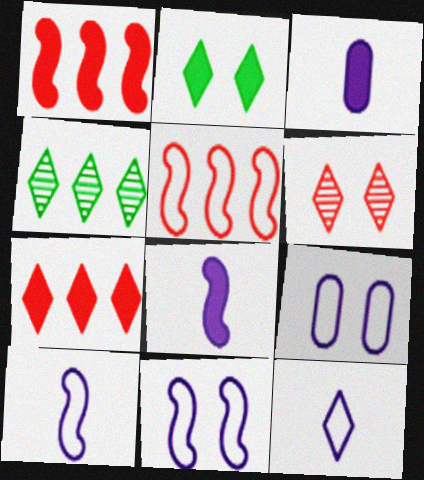[[1, 2, 3]]